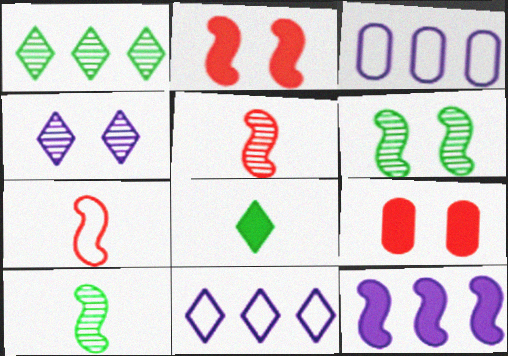[[6, 7, 12], 
[8, 9, 12], 
[9, 10, 11]]